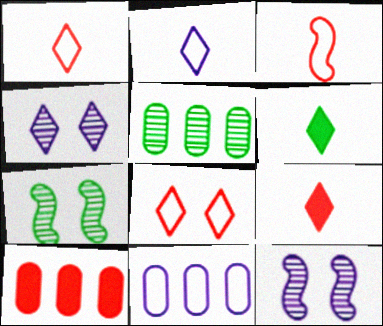[[2, 7, 10], 
[5, 10, 11], 
[7, 9, 11]]